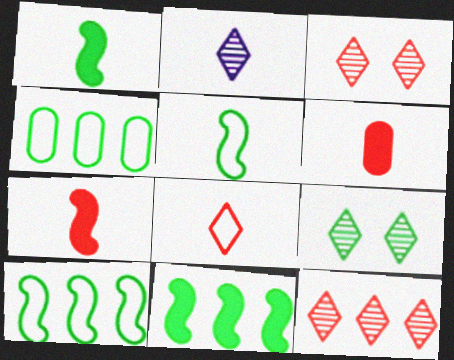[[1, 4, 9], 
[2, 5, 6], 
[2, 9, 12]]